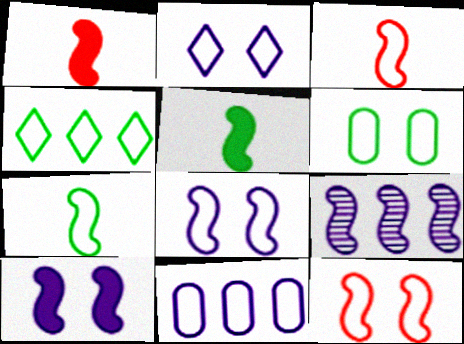[[2, 6, 12], 
[4, 6, 7], 
[5, 9, 12]]